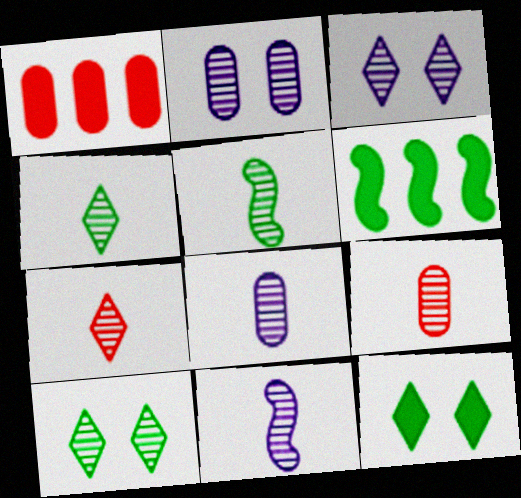[[4, 9, 11], 
[5, 7, 8]]